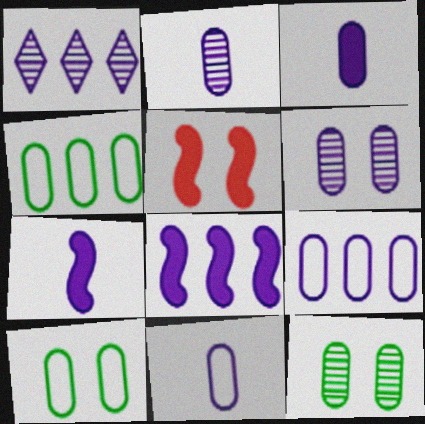[[1, 8, 9], 
[2, 3, 11], 
[3, 6, 9]]